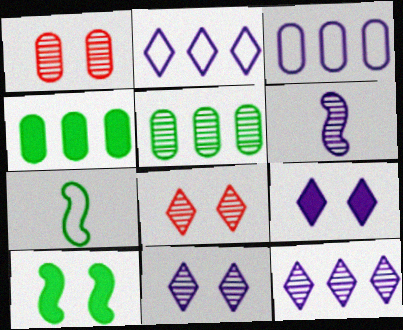[[3, 6, 9], 
[5, 6, 8]]